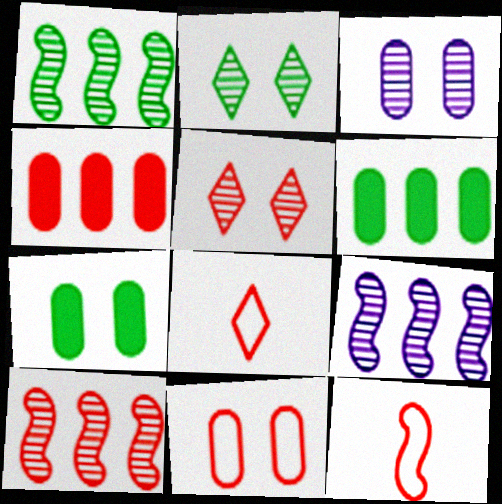[[1, 9, 10], 
[3, 7, 11], 
[4, 5, 12], 
[7, 8, 9]]